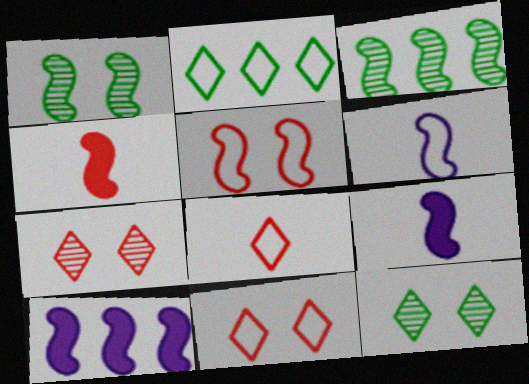[[3, 5, 9]]